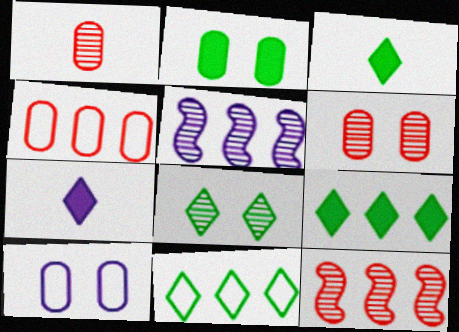[[1, 5, 8], 
[2, 6, 10], 
[3, 8, 11], 
[3, 10, 12], 
[4, 5, 9], 
[5, 7, 10]]